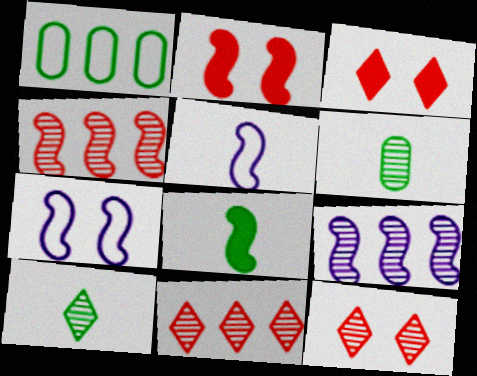[[4, 7, 8], 
[6, 9, 12]]